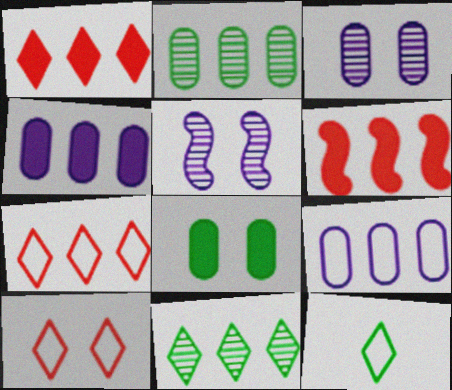[[3, 6, 12], 
[5, 8, 10], 
[6, 9, 11]]